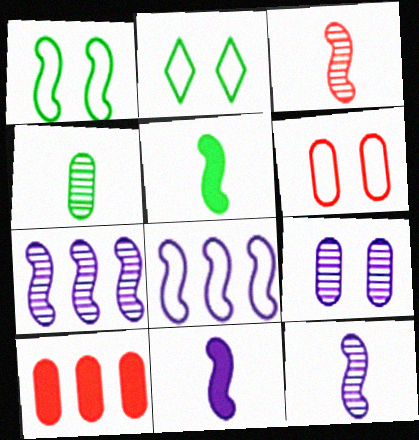[[2, 10, 12]]